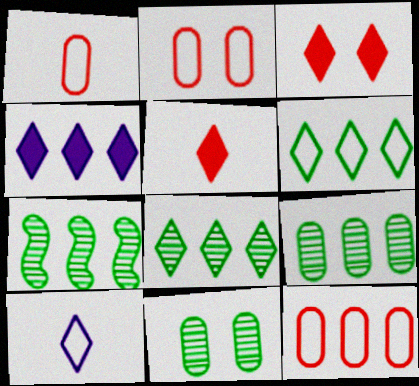[[1, 2, 12], 
[3, 8, 10], 
[4, 7, 12], 
[7, 8, 9]]